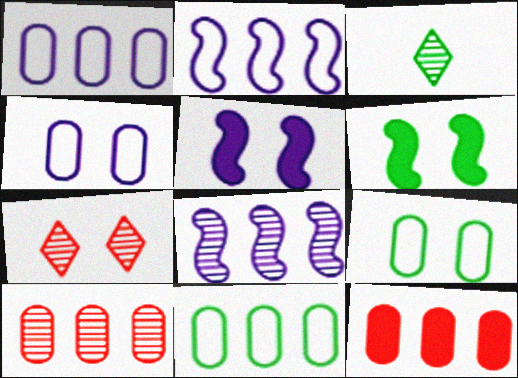[[3, 6, 11], 
[4, 6, 7], 
[5, 7, 9]]